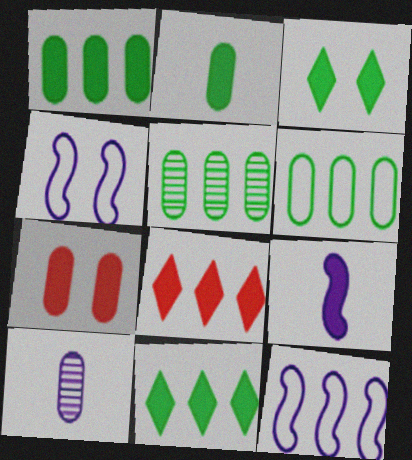[[1, 5, 6], 
[5, 8, 12], 
[6, 7, 10], 
[7, 9, 11]]